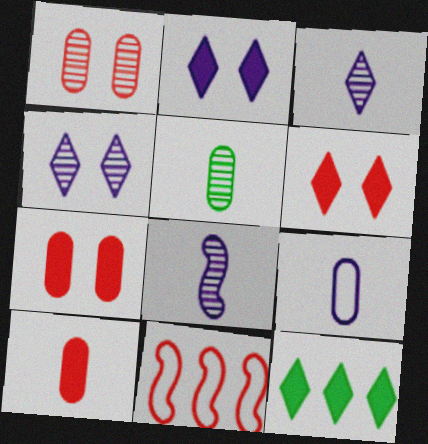[[2, 5, 11], 
[5, 9, 10]]